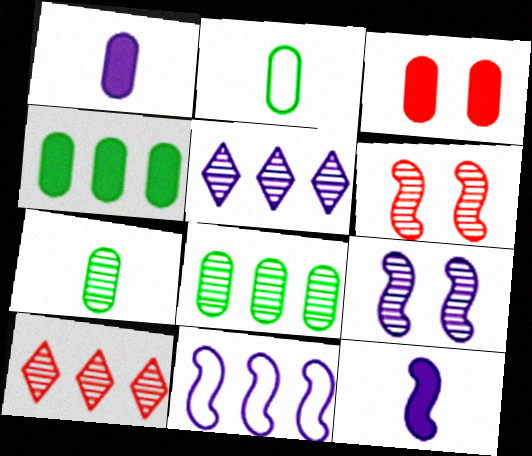[[1, 3, 4], 
[4, 10, 11], 
[5, 6, 7], 
[7, 9, 10], 
[9, 11, 12]]